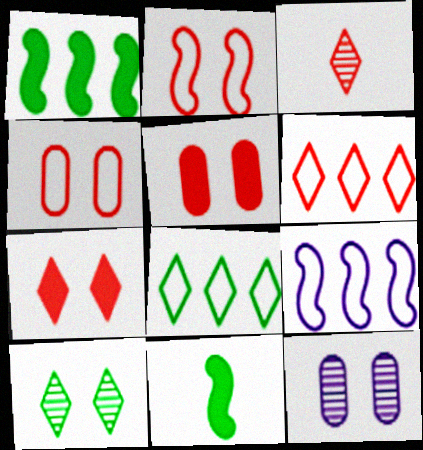[[3, 6, 7], 
[6, 11, 12]]